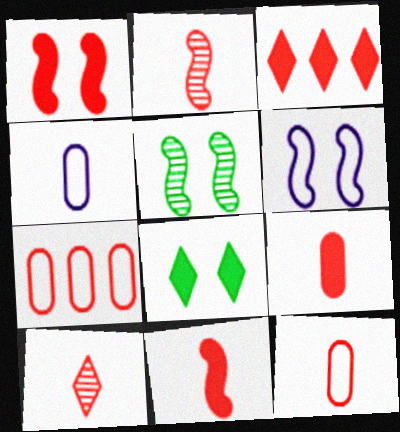[[1, 3, 9], 
[1, 5, 6], 
[1, 7, 10], 
[3, 4, 5], 
[10, 11, 12]]